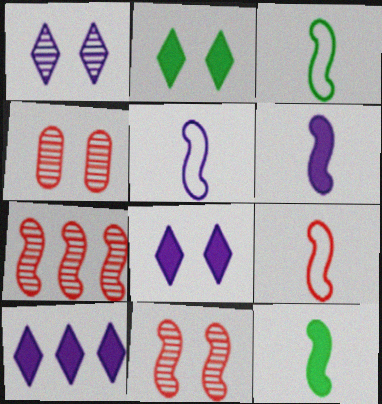[[3, 4, 10], 
[3, 5, 9]]